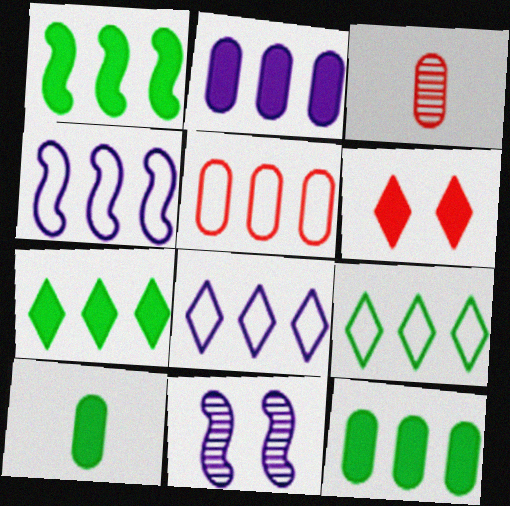[[1, 7, 12], 
[4, 5, 9]]